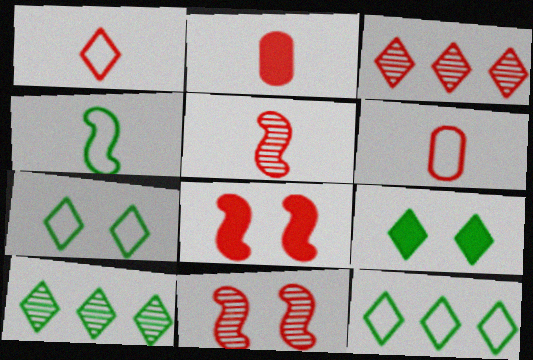[[1, 2, 5], 
[3, 6, 8]]